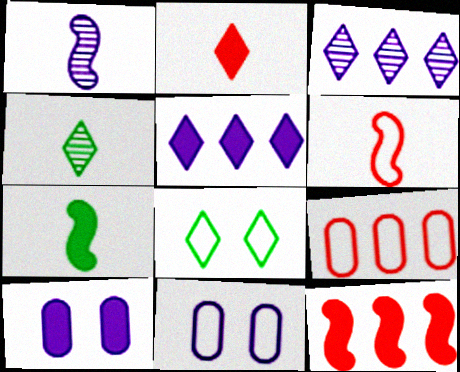[[1, 5, 11], 
[1, 6, 7], 
[2, 3, 8], 
[4, 11, 12]]